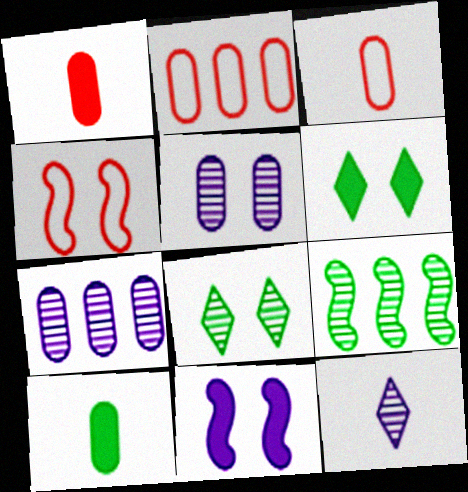[[2, 5, 10], 
[4, 5, 6]]